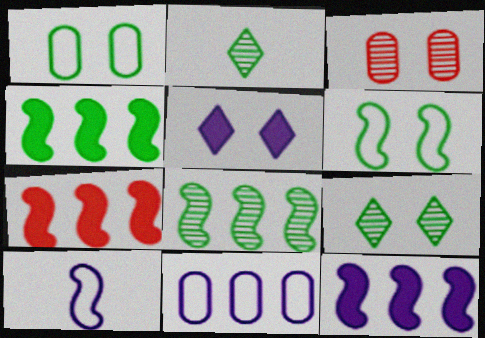[[1, 2, 4], 
[3, 5, 6], 
[4, 7, 12]]